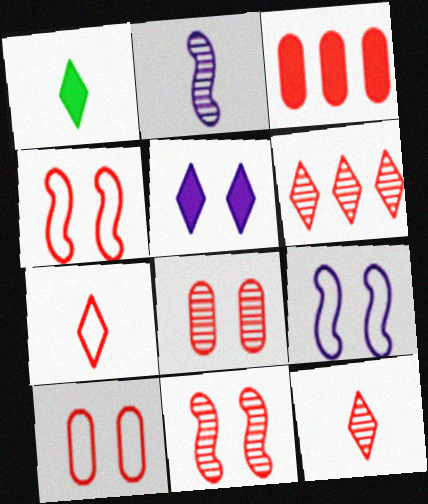[[3, 4, 12], 
[3, 7, 11]]